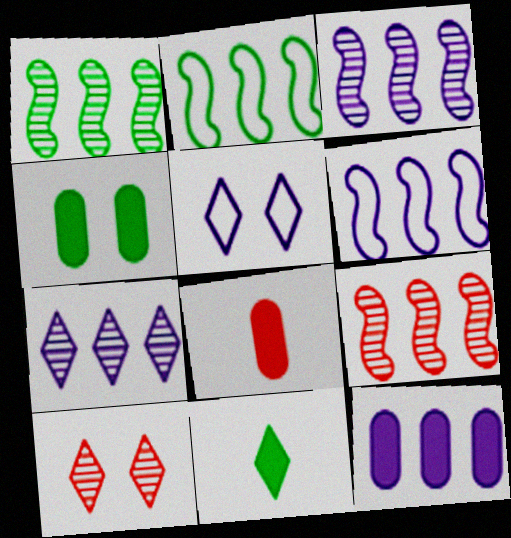[[1, 3, 9], 
[1, 5, 8], 
[4, 8, 12], 
[6, 7, 12]]